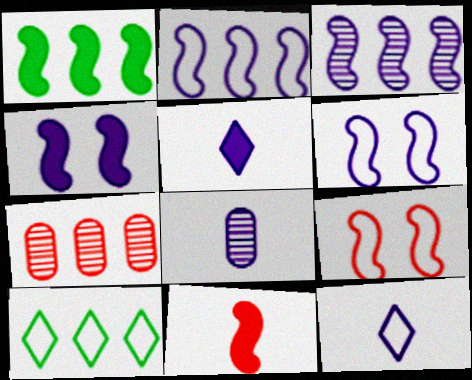[[1, 4, 11]]